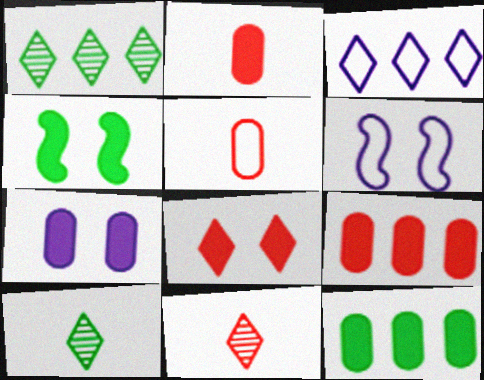[[1, 2, 6], 
[2, 7, 12], 
[3, 8, 10], 
[4, 7, 8], 
[6, 9, 10], 
[6, 11, 12]]